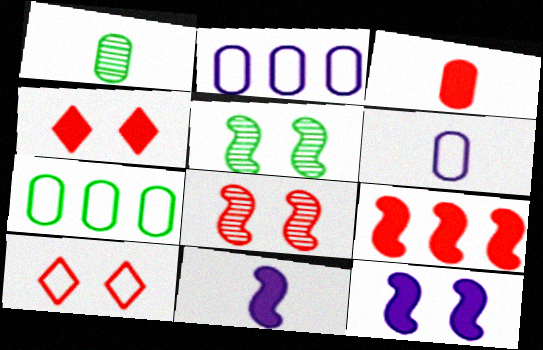[[1, 3, 6], 
[3, 4, 9]]